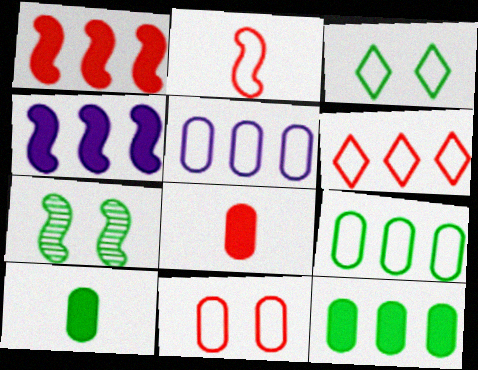[[2, 3, 5], 
[2, 4, 7], 
[2, 6, 11]]